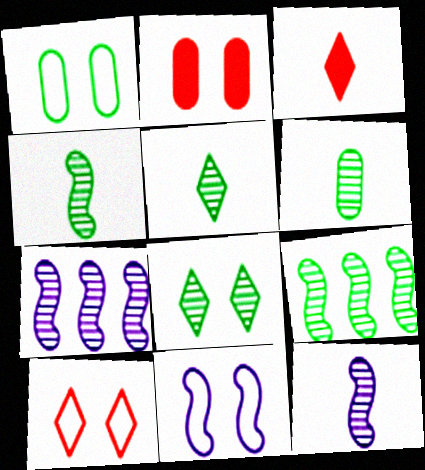[[1, 3, 7], 
[1, 10, 11], 
[2, 8, 11], 
[4, 5, 6], 
[6, 8, 9]]